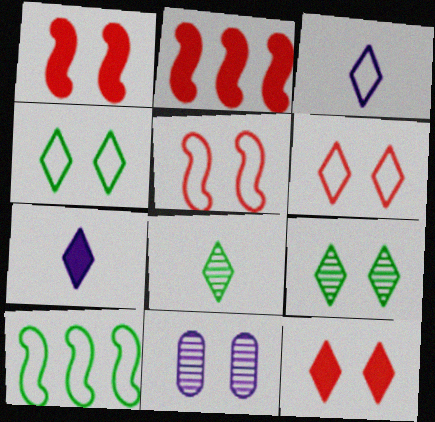[[1, 4, 11]]